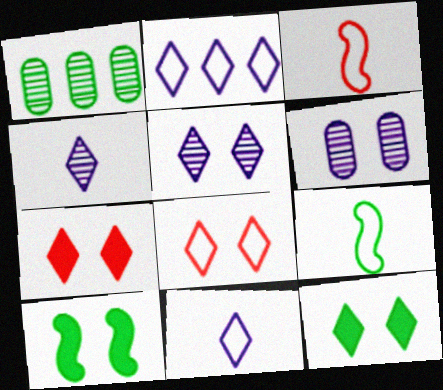[[1, 9, 12], 
[5, 8, 12], 
[6, 8, 10]]